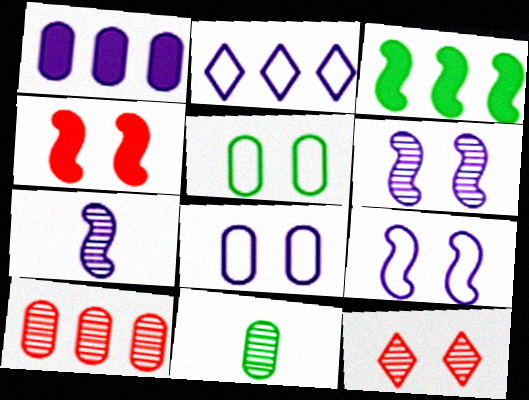[[2, 3, 10], 
[2, 4, 11]]